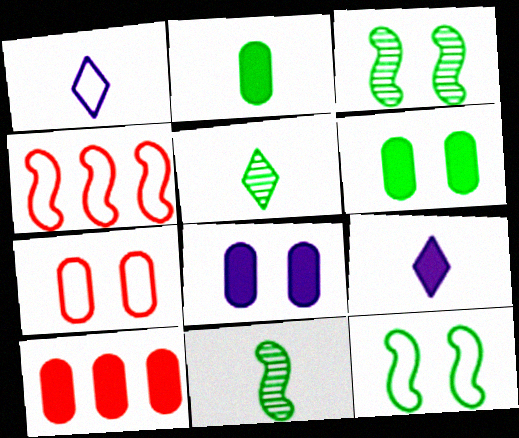[[1, 3, 10], 
[2, 8, 10], 
[4, 5, 8]]